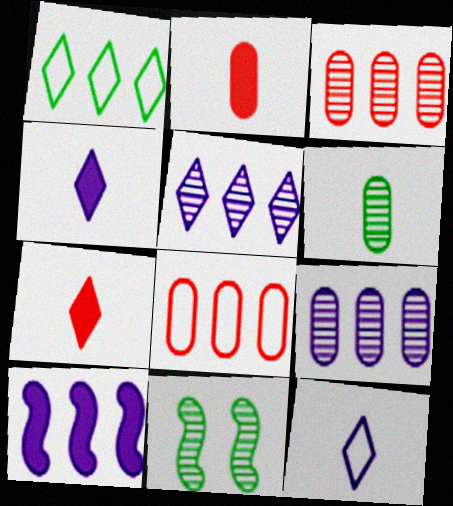[[1, 3, 10], 
[4, 8, 11]]